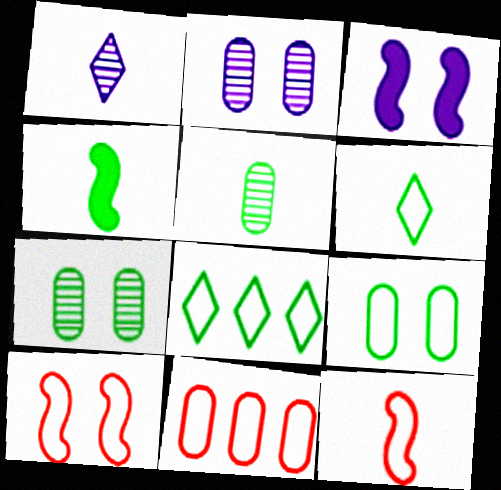[[4, 5, 6], 
[4, 7, 8]]